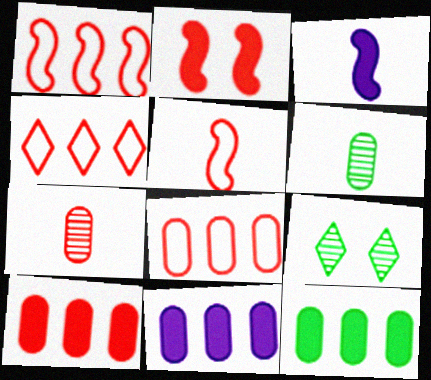[[1, 4, 8], 
[2, 4, 7], 
[3, 8, 9], 
[5, 9, 11], 
[10, 11, 12]]